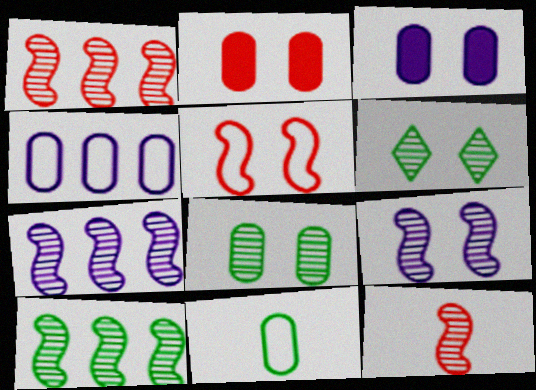[[1, 7, 10], 
[3, 5, 6], 
[9, 10, 12]]